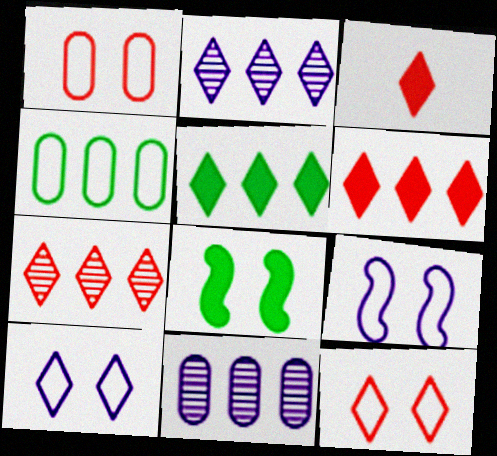[[3, 7, 12]]